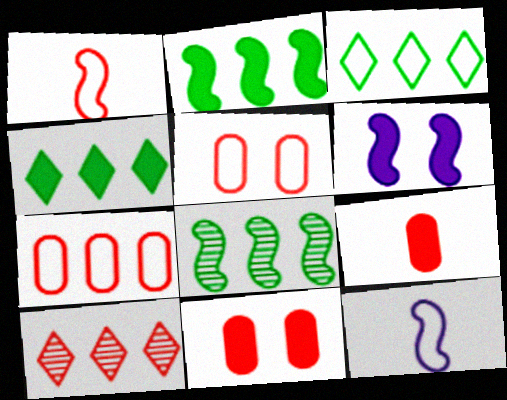[[1, 6, 8], 
[1, 10, 11], 
[3, 5, 12], 
[4, 6, 9]]